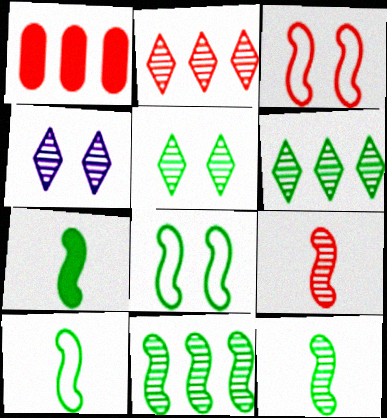[[1, 4, 10], 
[7, 8, 11], 
[7, 10, 12]]